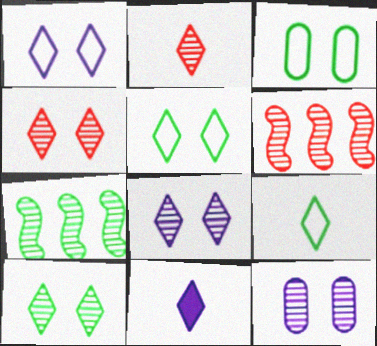[[2, 7, 12], 
[2, 9, 11], 
[3, 6, 11], 
[4, 8, 10]]